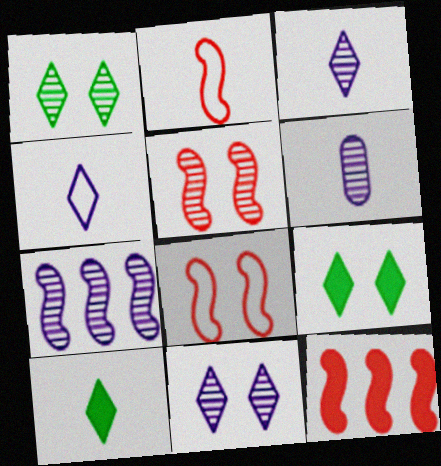[[2, 5, 12], 
[2, 6, 10], 
[6, 7, 11]]